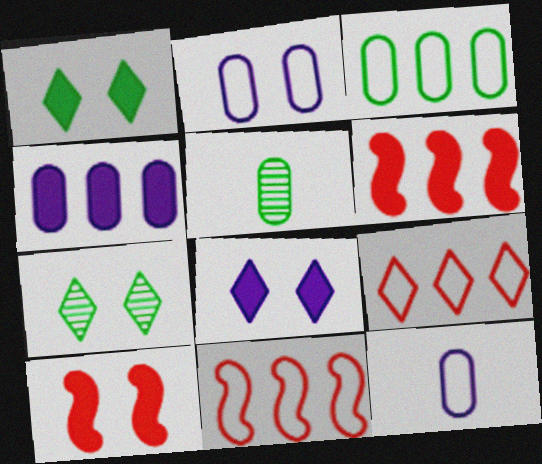[[2, 7, 10], 
[5, 8, 11], 
[6, 7, 12]]